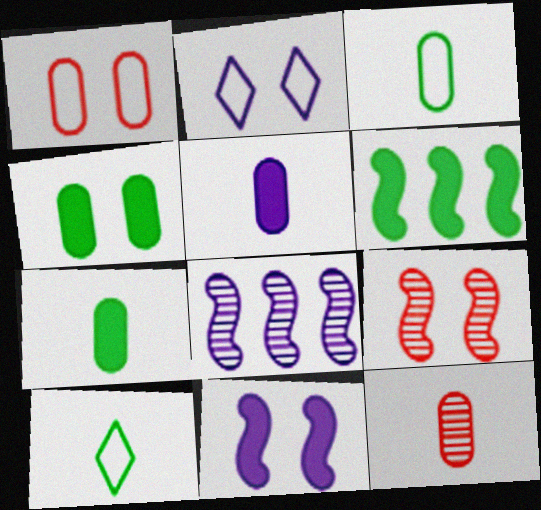[[2, 4, 9], 
[2, 5, 8], 
[2, 6, 12], 
[3, 5, 12]]